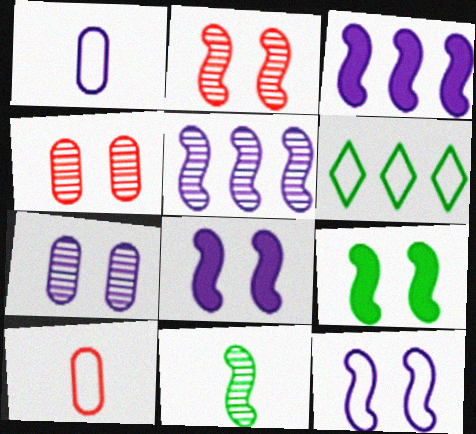[[2, 5, 11], 
[2, 9, 12], 
[6, 10, 12]]